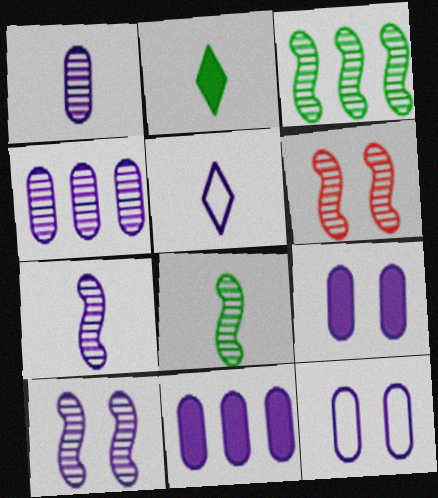[[1, 11, 12], 
[3, 6, 7], 
[5, 10, 11]]